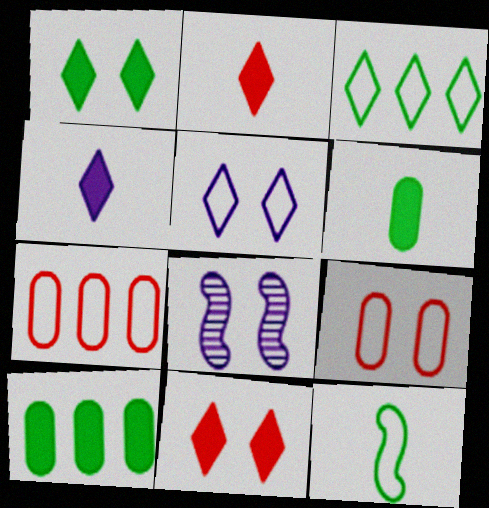[[1, 8, 9], 
[5, 7, 12]]